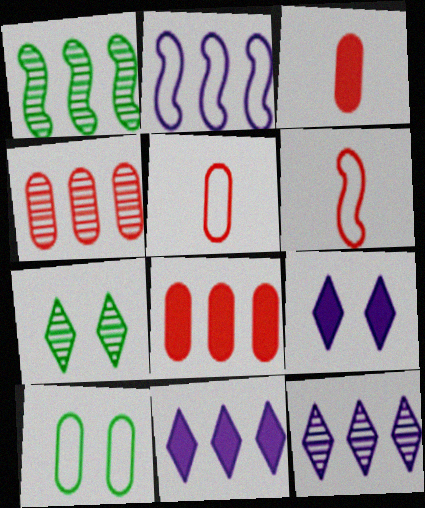[[1, 4, 12], 
[1, 5, 9], 
[2, 3, 7]]